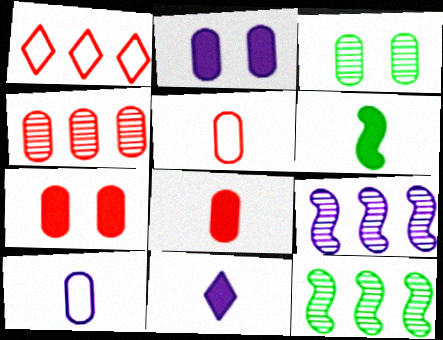[[4, 5, 7], 
[6, 8, 11]]